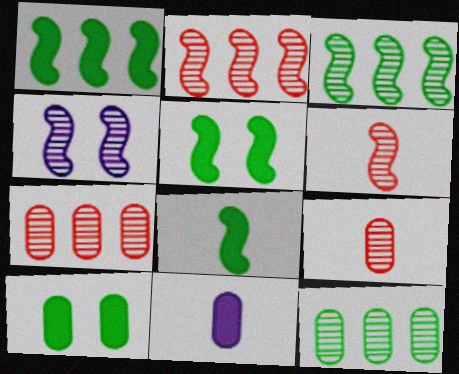[[1, 5, 8], 
[3, 4, 6]]